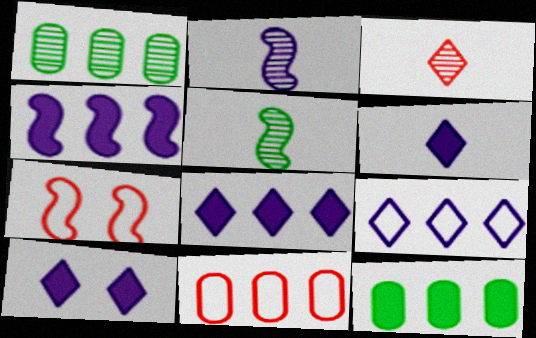[[1, 6, 7], 
[4, 5, 7], 
[5, 10, 11], 
[6, 8, 10]]